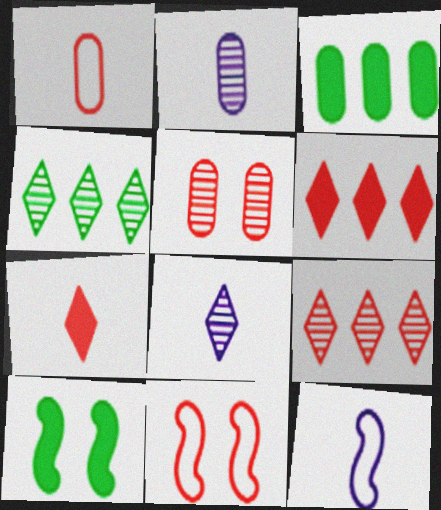[[3, 8, 11]]